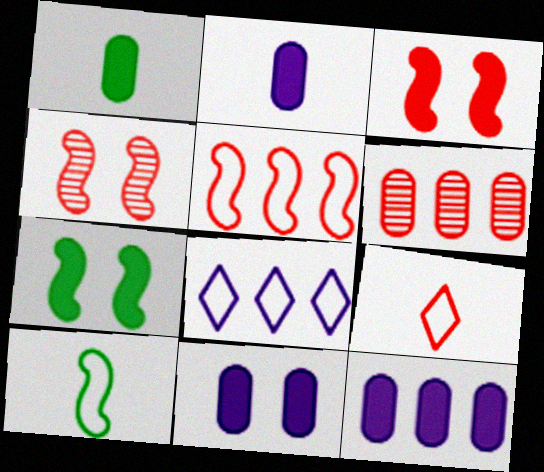[[1, 4, 8], 
[2, 11, 12], 
[3, 6, 9]]